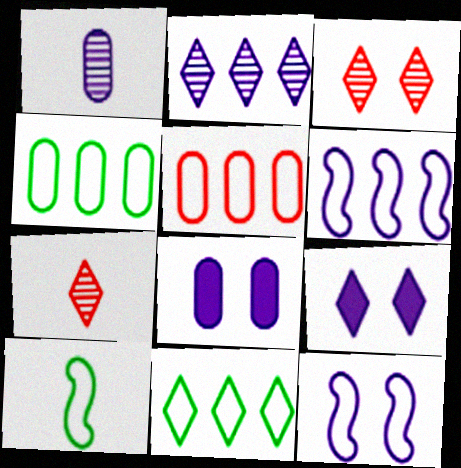[[1, 6, 9], 
[5, 6, 11], 
[7, 9, 11]]